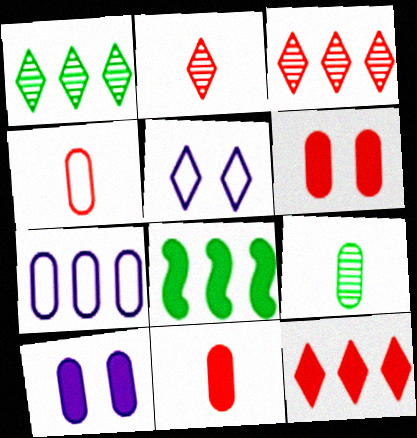[[3, 7, 8], 
[6, 7, 9]]